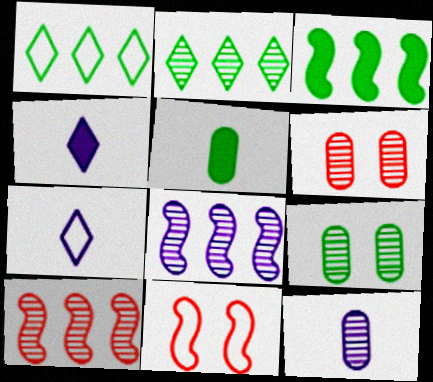[[3, 6, 7]]